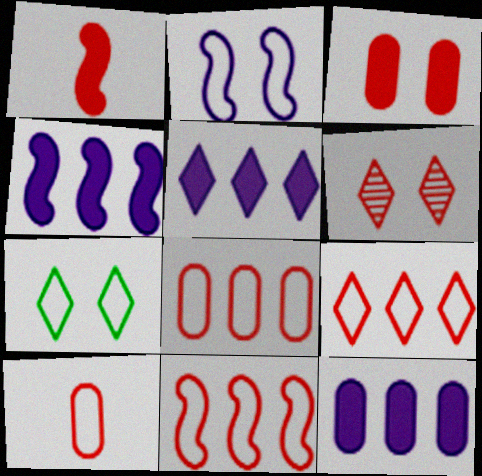[[1, 6, 8], 
[4, 5, 12], 
[8, 9, 11]]